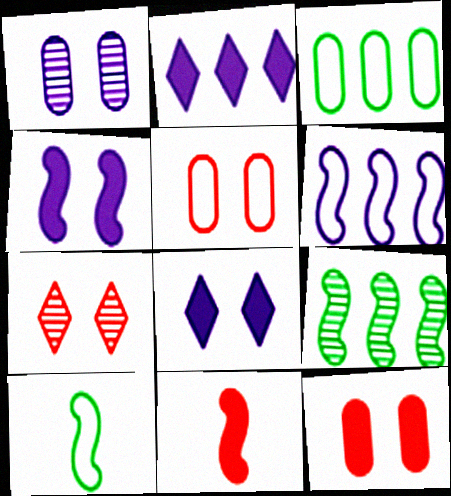[]